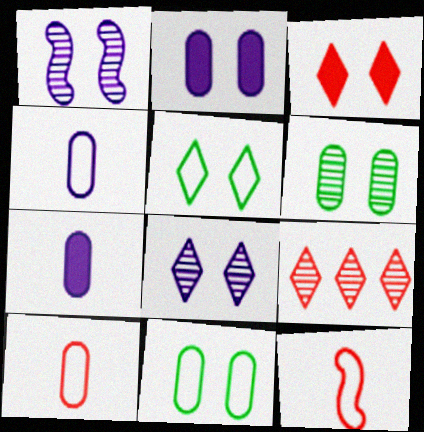[[1, 3, 11], 
[3, 5, 8]]